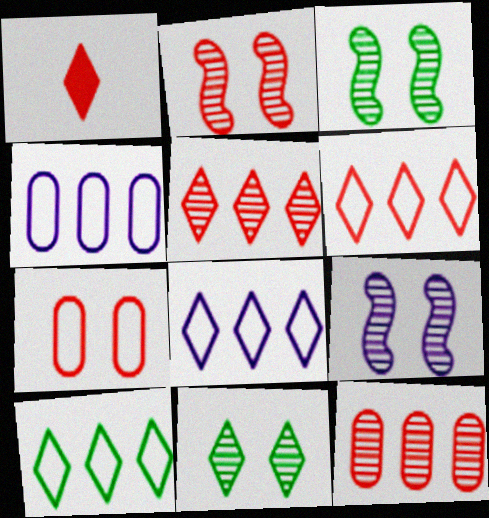[[1, 3, 4], 
[1, 8, 11], 
[2, 3, 9], 
[6, 8, 10]]